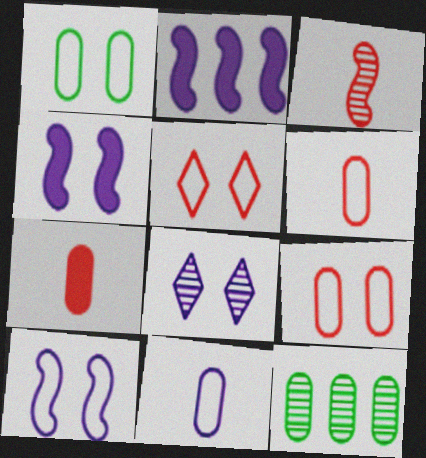[[1, 5, 10], 
[2, 8, 11], 
[3, 8, 12]]